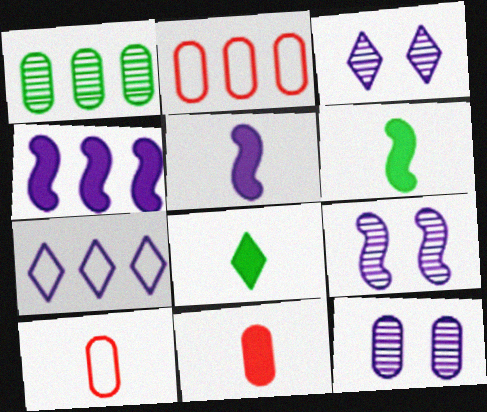[[2, 3, 6], 
[2, 8, 9], 
[3, 9, 12], 
[5, 7, 12], 
[5, 8, 11]]